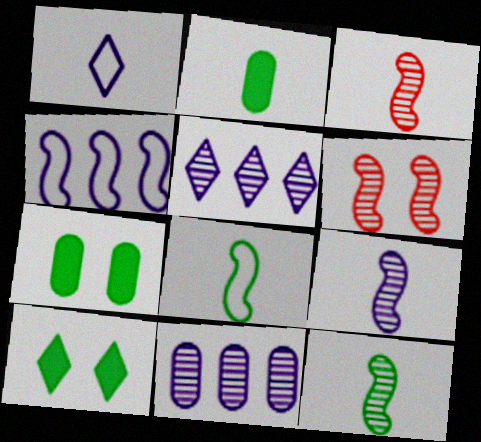[[1, 2, 3], 
[3, 9, 12]]